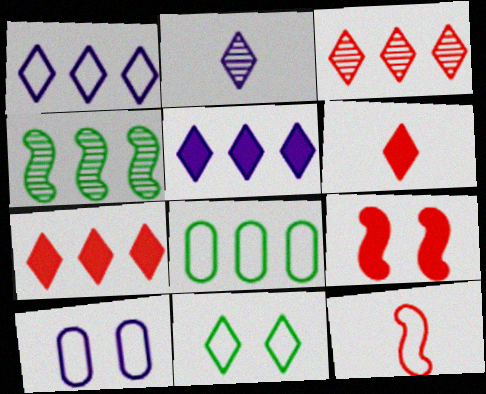[[2, 7, 11], 
[2, 8, 9], 
[4, 6, 10]]